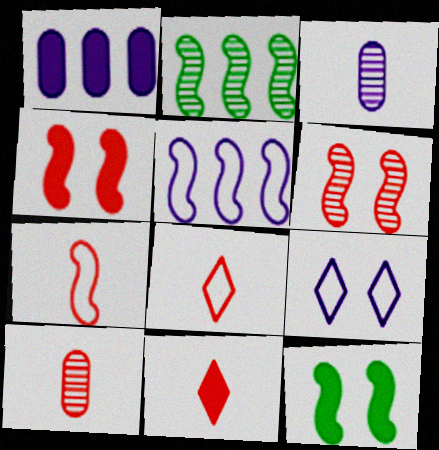[[1, 11, 12], 
[7, 10, 11]]